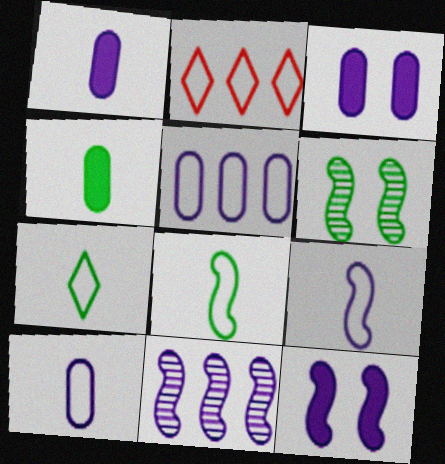[[1, 2, 6], 
[9, 11, 12]]